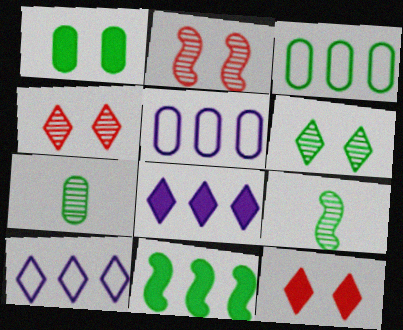[[1, 3, 7], 
[5, 9, 12]]